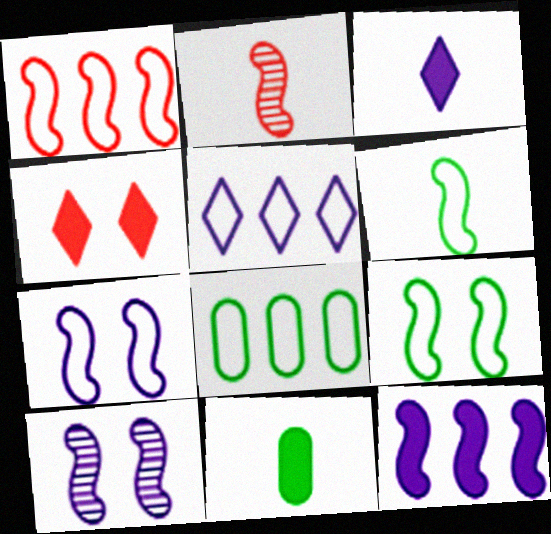[[1, 5, 8], 
[1, 6, 7], 
[2, 9, 12], 
[4, 11, 12]]